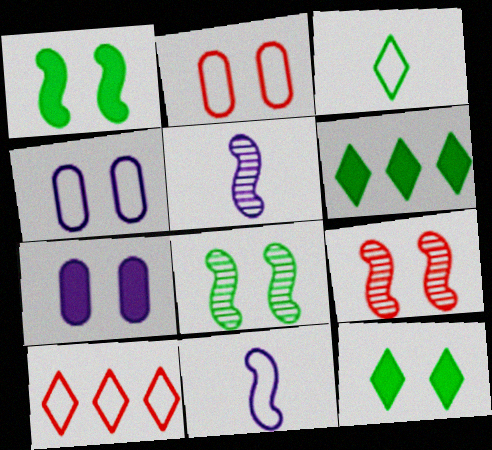[[2, 5, 6], 
[4, 9, 12]]